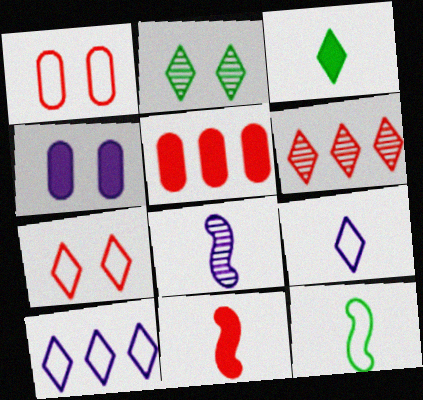[[1, 6, 11], 
[1, 10, 12], 
[4, 6, 12], 
[4, 8, 10], 
[8, 11, 12]]